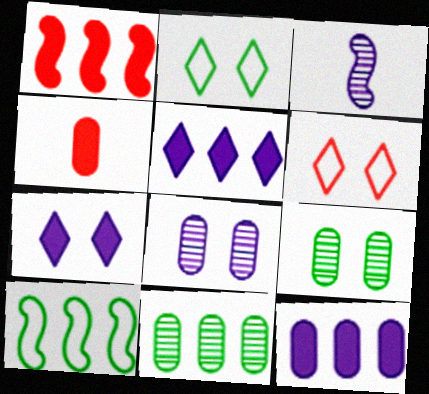[]